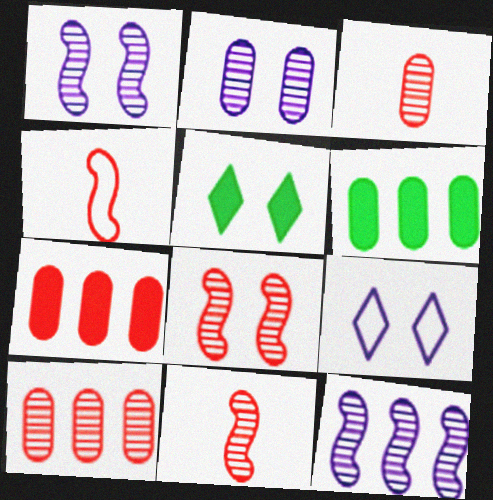[[6, 9, 11]]